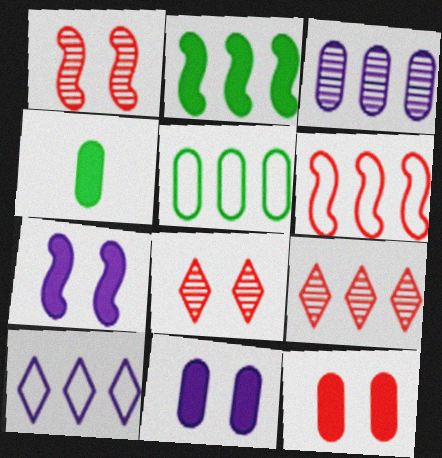[[1, 4, 10], 
[5, 6, 10]]